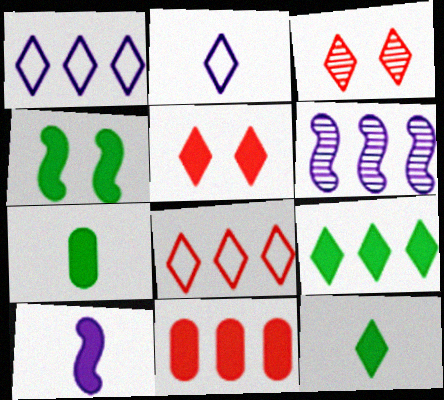[[1, 3, 12], 
[2, 3, 9], 
[4, 7, 9]]